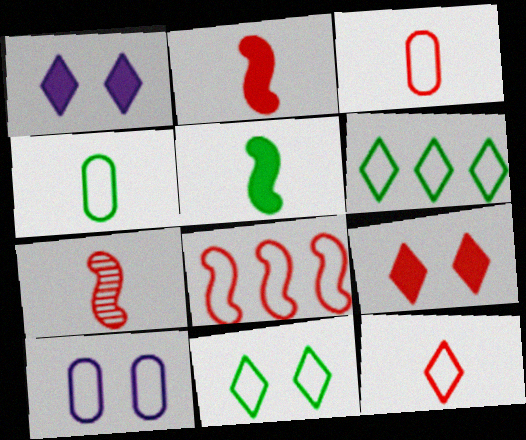[]